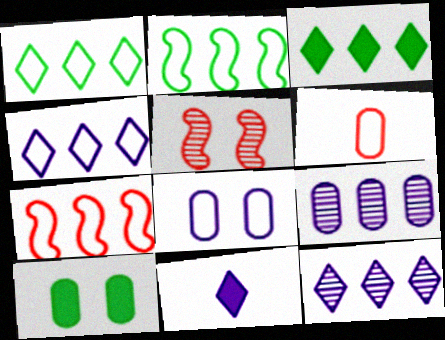[[3, 7, 9], 
[6, 9, 10]]